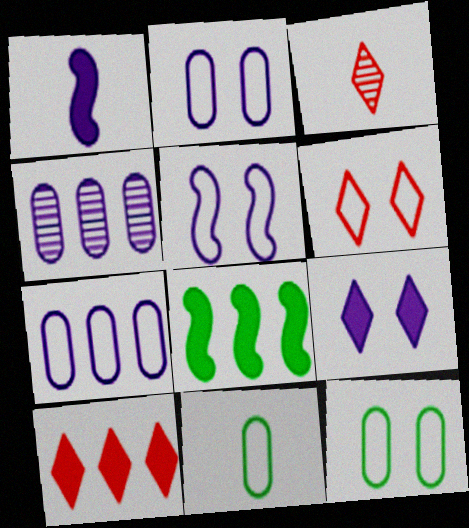[[1, 3, 11], 
[2, 3, 8], 
[3, 6, 10], 
[5, 6, 12]]